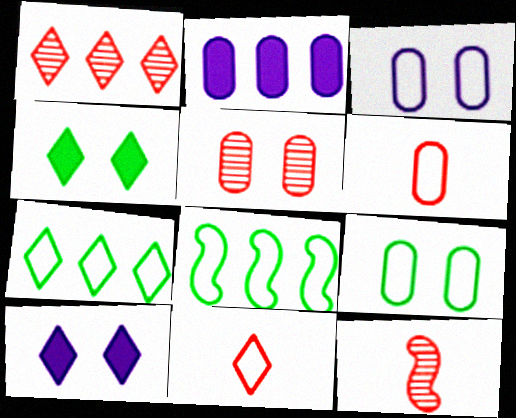[[1, 2, 8], 
[1, 5, 12], 
[3, 8, 11]]